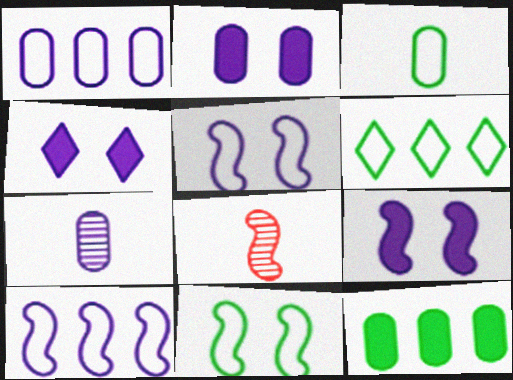[[1, 2, 7], 
[2, 4, 9], 
[2, 6, 8], 
[3, 6, 11], 
[4, 7, 10]]